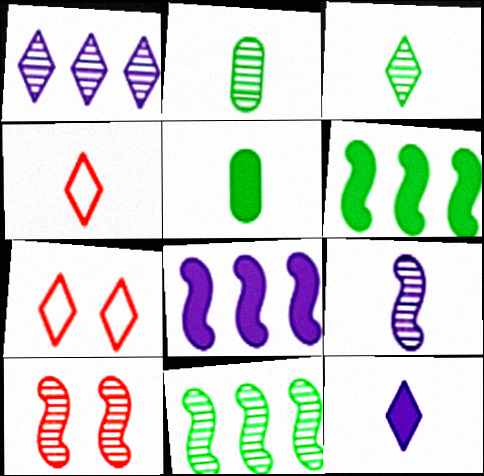[[1, 2, 10], 
[2, 7, 8], 
[3, 4, 12], 
[4, 5, 9], 
[9, 10, 11]]